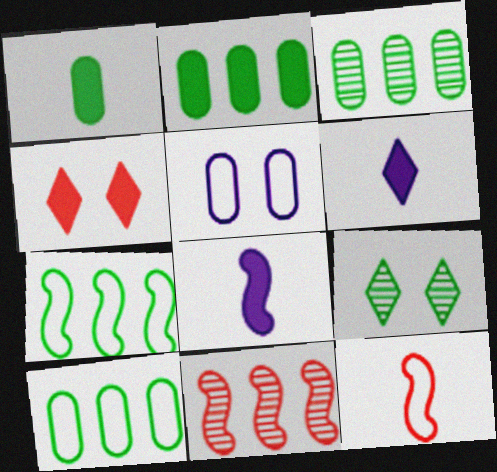[[1, 7, 9], 
[2, 3, 10], 
[2, 4, 8]]